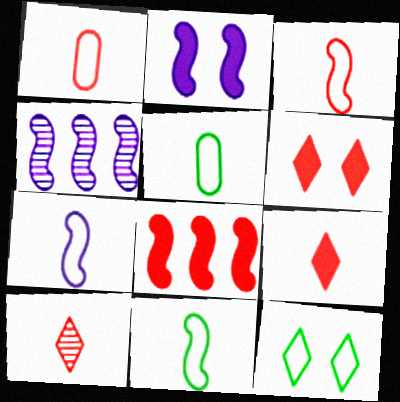[[2, 4, 7], 
[3, 7, 11], 
[4, 5, 6]]